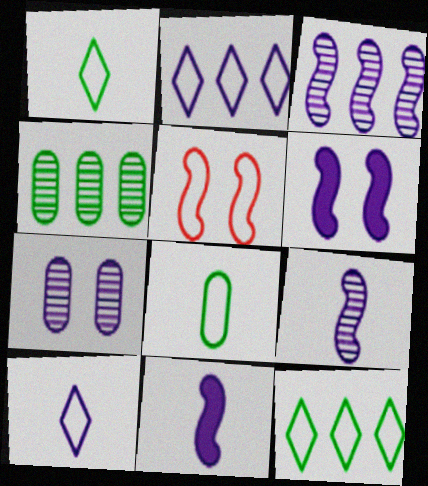[[2, 5, 8], 
[2, 7, 11]]